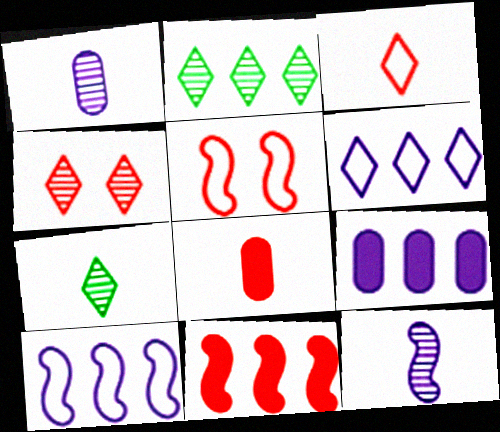[[5, 7, 9]]